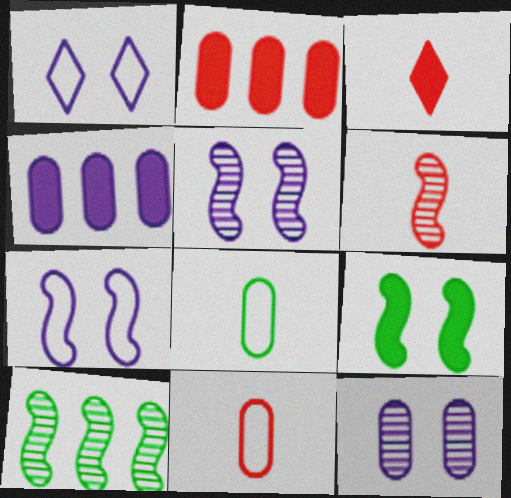[[2, 8, 12], 
[3, 4, 9], 
[3, 6, 11], 
[5, 6, 10]]